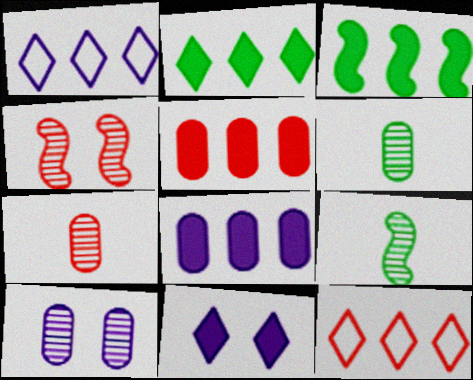[]